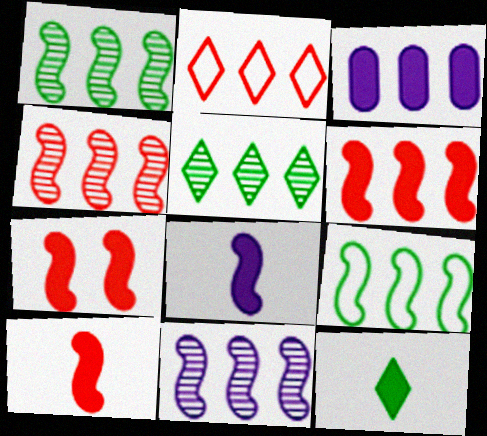[[1, 2, 3], 
[1, 4, 11], 
[3, 7, 12], 
[6, 7, 10], 
[6, 9, 11]]